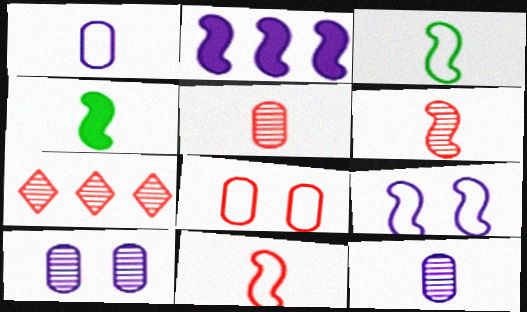[]